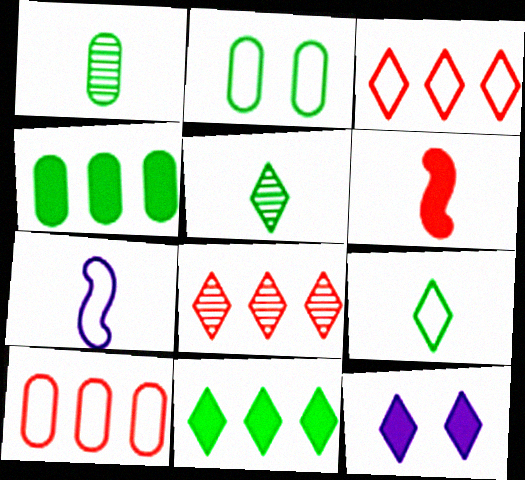[[1, 2, 4], 
[2, 3, 7], 
[3, 5, 12], 
[4, 6, 12], 
[8, 9, 12]]